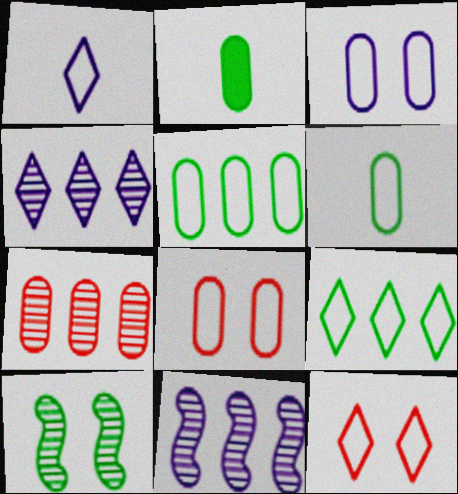[[1, 9, 12], 
[2, 3, 7], 
[2, 9, 10], 
[2, 11, 12]]